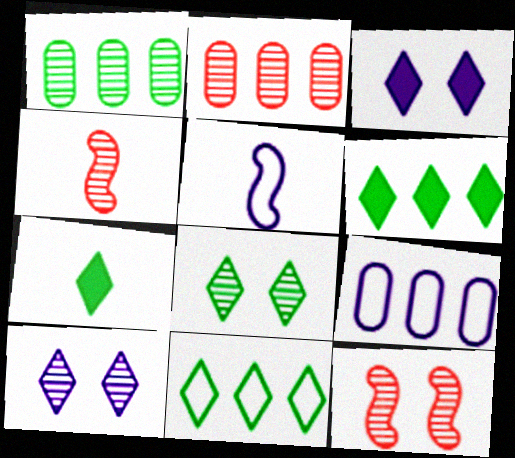[[1, 4, 10], 
[7, 8, 11], 
[7, 9, 12]]